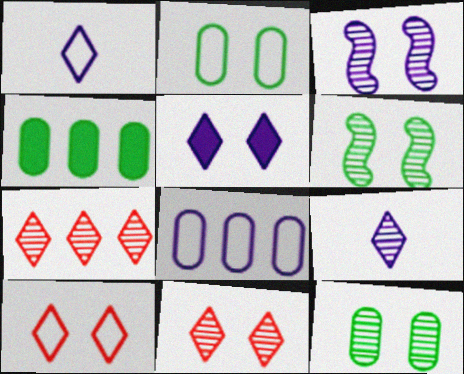[[3, 11, 12]]